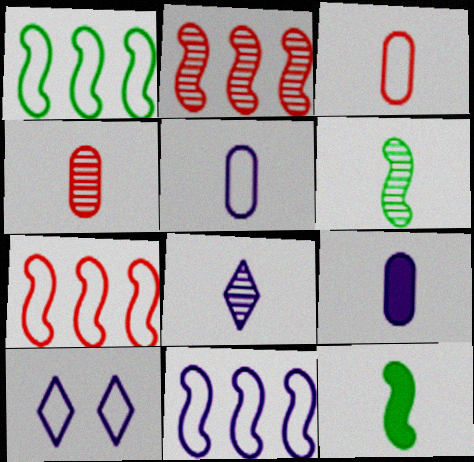[[1, 3, 10], 
[1, 7, 11], 
[3, 8, 12], 
[4, 6, 8], 
[5, 10, 11]]